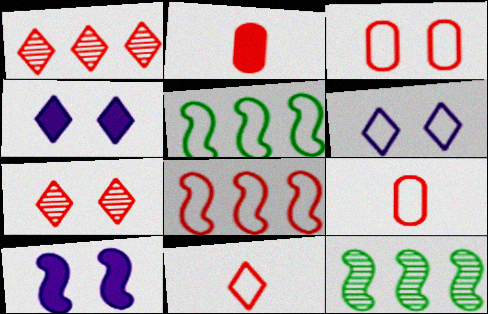[[2, 6, 12], 
[2, 7, 8], 
[3, 8, 11], 
[4, 9, 12], 
[5, 6, 9]]